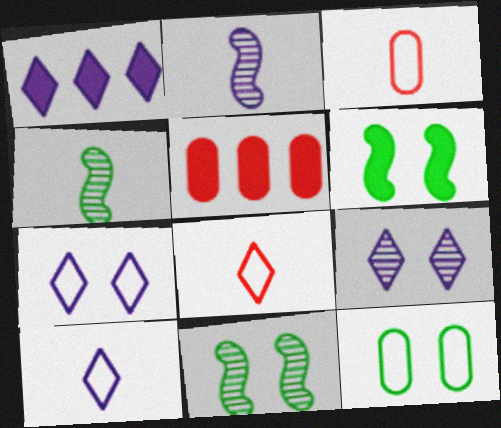[[1, 3, 11], 
[1, 9, 10], 
[4, 5, 7], 
[5, 10, 11]]